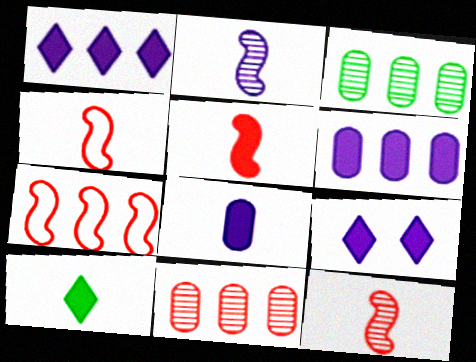[[1, 3, 7], 
[3, 4, 9], 
[4, 5, 12], 
[5, 8, 10]]